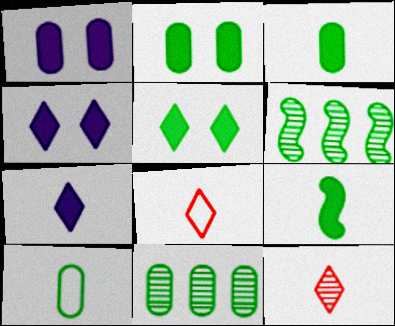[[1, 6, 8], 
[2, 10, 11], 
[5, 6, 10]]